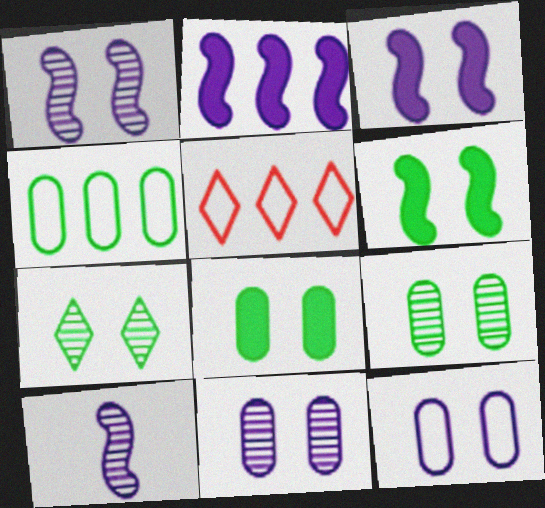[[5, 8, 10]]